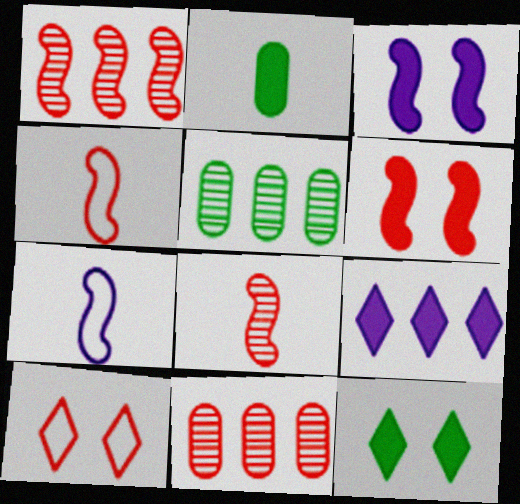[[1, 4, 6], 
[2, 6, 9], 
[7, 11, 12]]